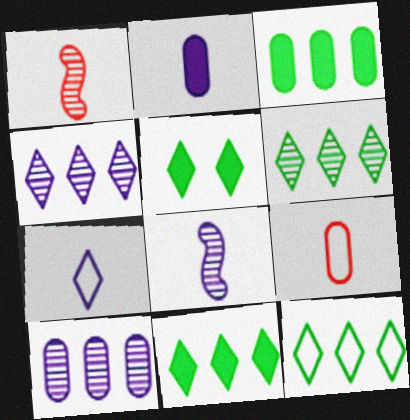[[2, 7, 8], 
[6, 11, 12]]